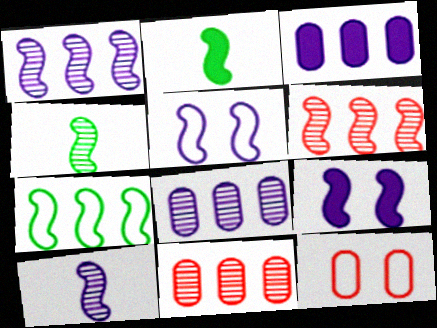[[2, 5, 6]]